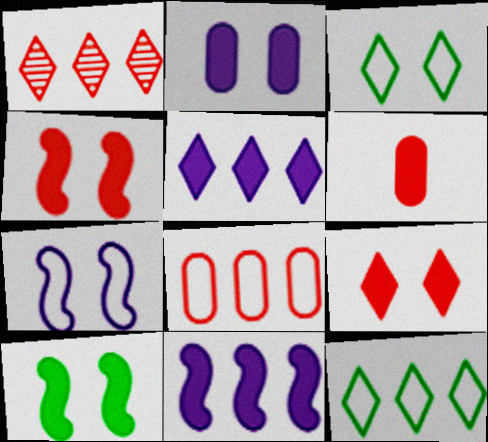[[1, 5, 12], 
[2, 9, 10], 
[5, 6, 10]]